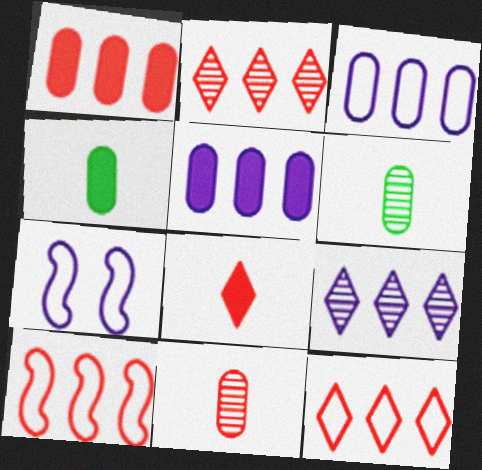[[1, 2, 10], 
[2, 4, 7]]